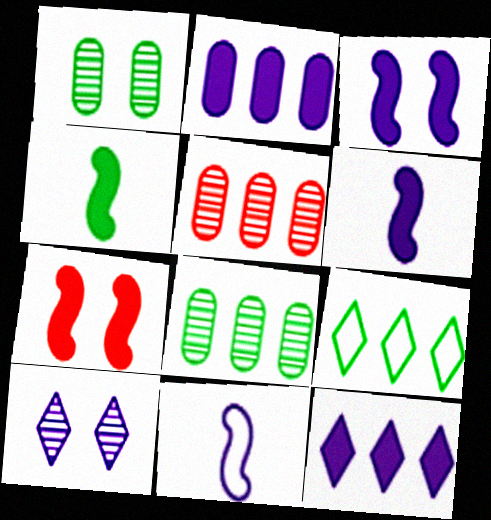[[1, 4, 9], 
[2, 10, 11]]